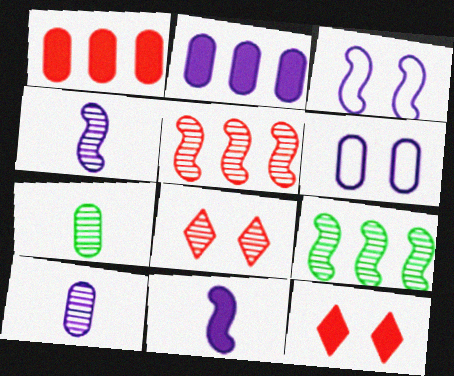[[1, 6, 7], 
[2, 6, 10], 
[8, 9, 10]]